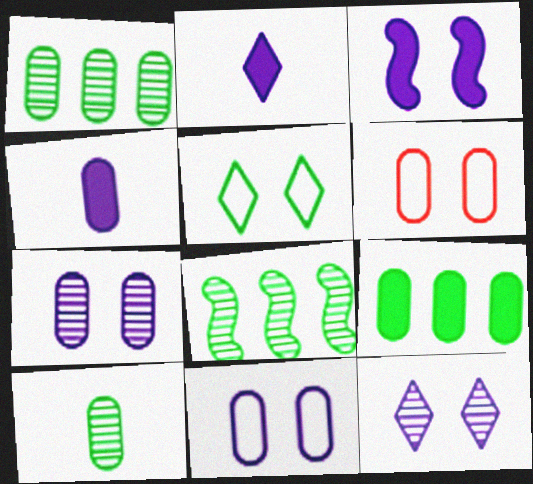[[1, 4, 6], 
[2, 6, 8], 
[3, 11, 12]]